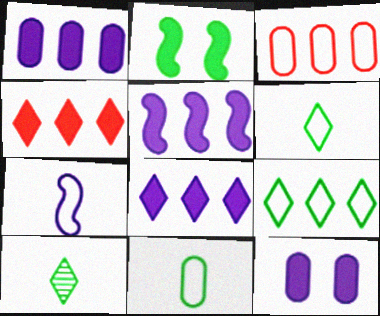[[1, 5, 8]]